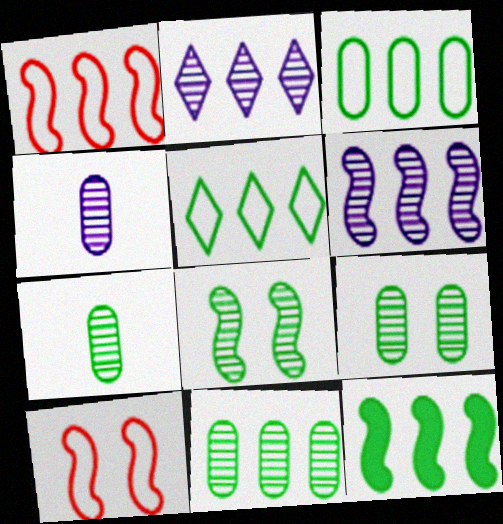[[1, 6, 12], 
[5, 11, 12], 
[7, 9, 11]]